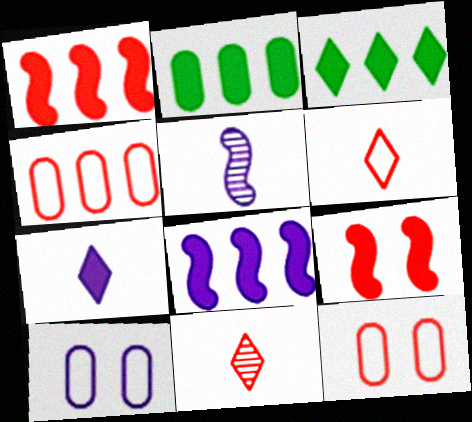[[1, 11, 12], 
[2, 7, 9], 
[3, 5, 12], 
[4, 9, 11]]